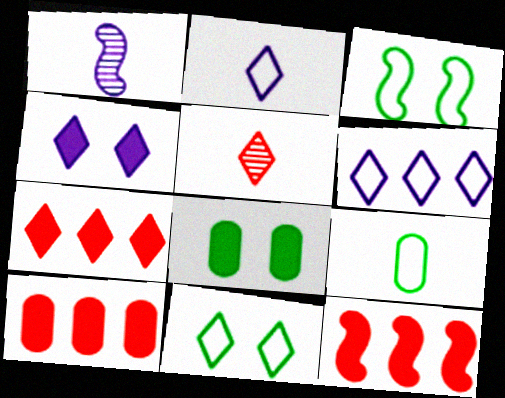[[1, 3, 12], 
[1, 10, 11], 
[7, 10, 12]]